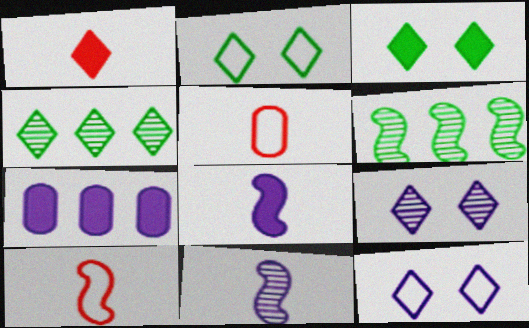[[1, 4, 12], 
[7, 11, 12]]